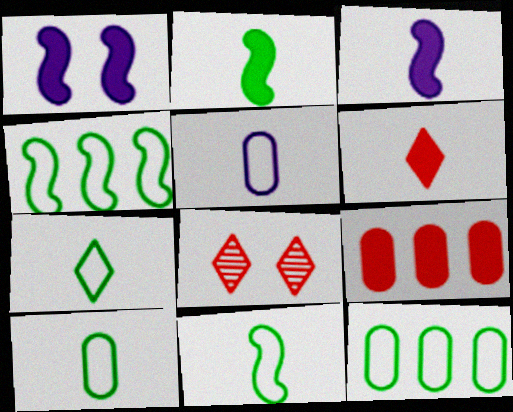[[3, 8, 12], 
[7, 10, 11]]